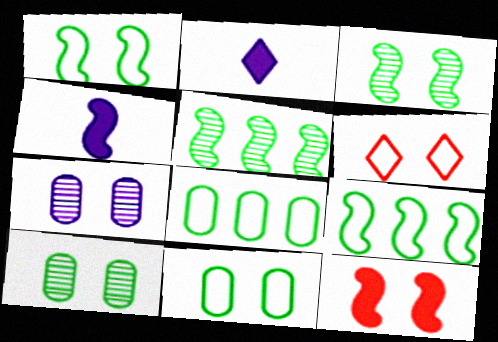[]